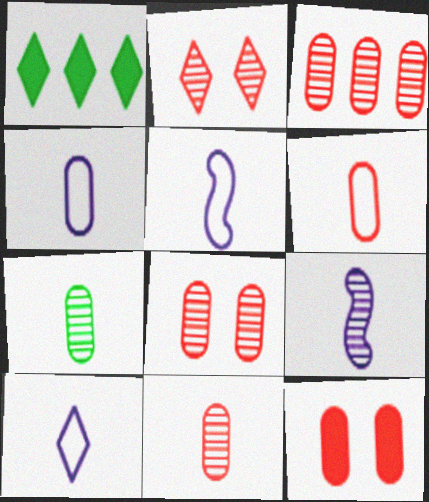[[1, 2, 10], 
[1, 5, 8], 
[3, 6, 12], 
[3, 8, 11], 
[4, 5, 10]]